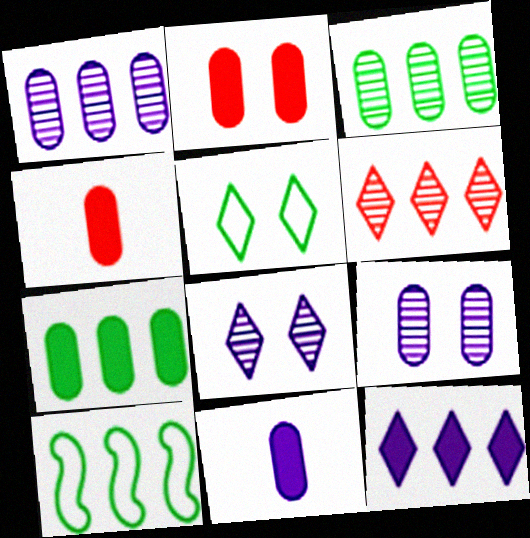[[2, 7, 11], 
[4, 8, 10]]